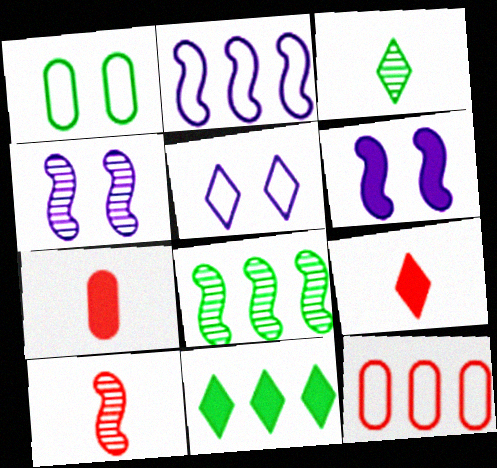[[3, 6, 12], 
[4, 8, 10], 
[5, 7, 8], 
[6, 7, 11]]